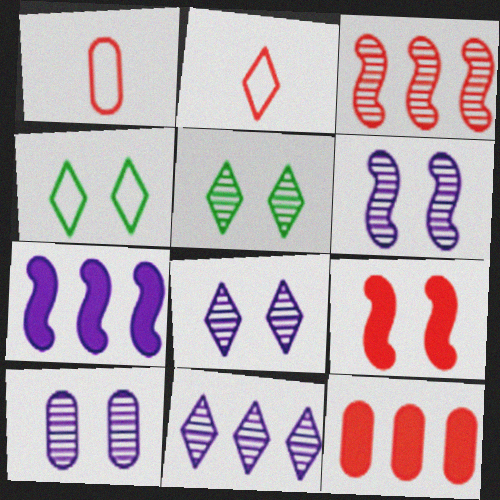[[1, 5, 7], 
[4, 9, 10], 
[6, 8, 10]]